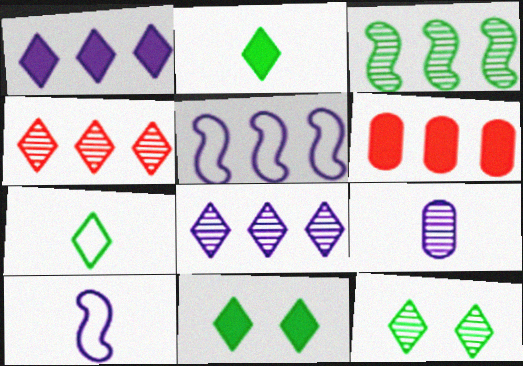[[6, 10, 12]]